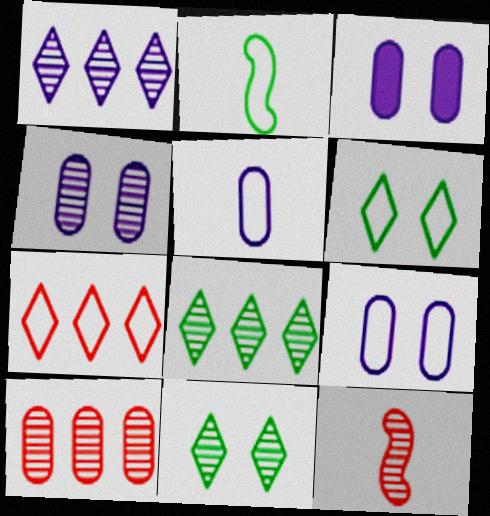[[2, 7, 9], 
[3, 4, 9], 
[4, 8, 12]]